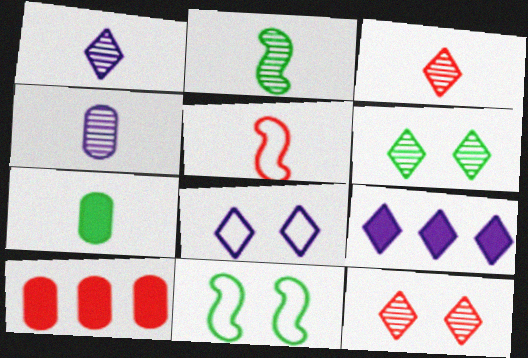[[1, 5, 7], 
[1, 8, 9], 
[1, 10, 11], 
[2, 3, 4], 
[2, 8, 10], 
[5, 10, 12]]